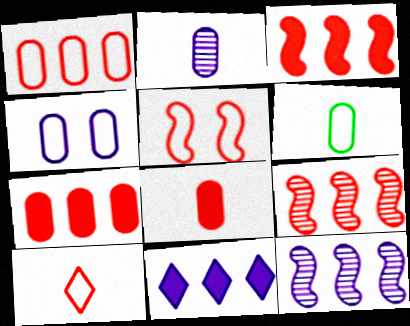[[1, 4, 6], 
[1, 5, 10], 
[2, 6, 8]]